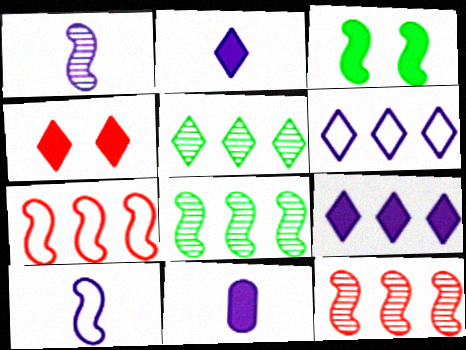[[1, 3, 7], 
[3, 10, 12]]